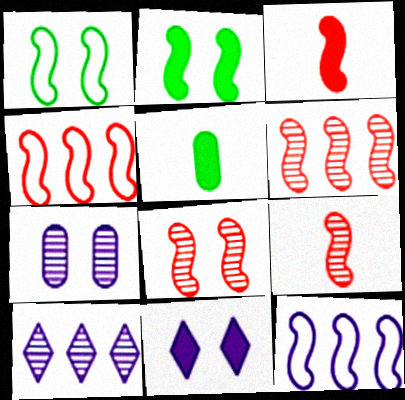[[2, 9, 12], 
[3, 4, 8], 
[6, 8, 9]]